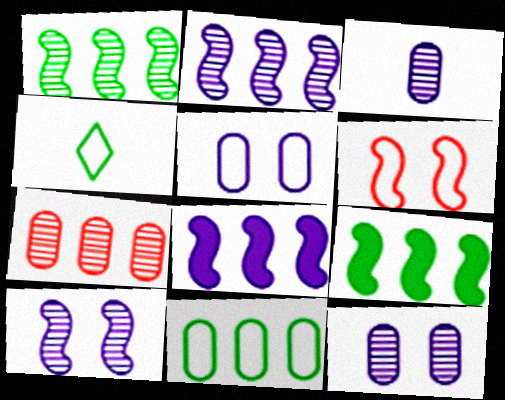[]